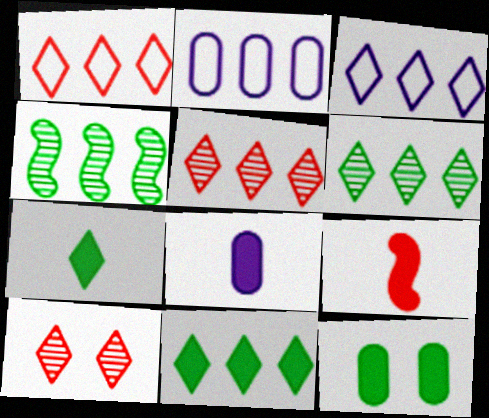[[3, 5, 11], 
[3, 7, 10], 
[7, 8, 9]]